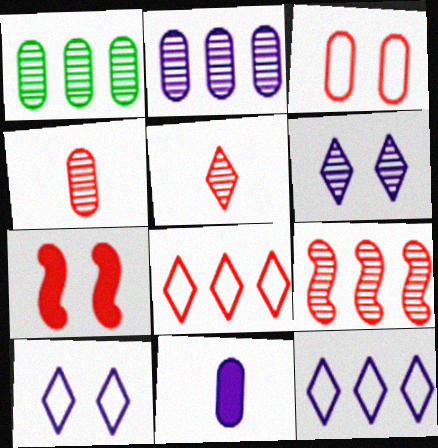[[1, 3, 11], 
[4, 7, 8]]